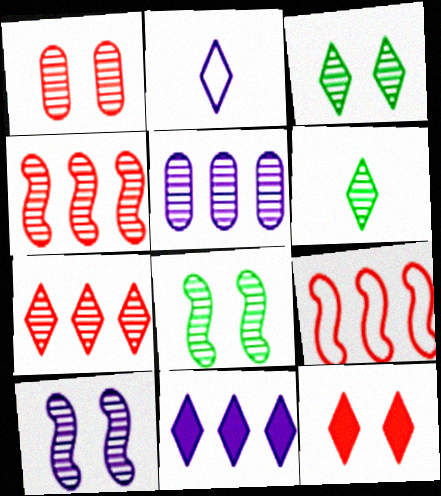[[1, 3, 10]]